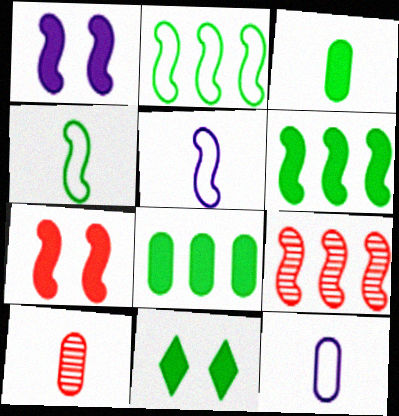[[1, 4, 9], 
[3, 6, 11], 
[3, 10, 12], 
[9, 11, 12]]